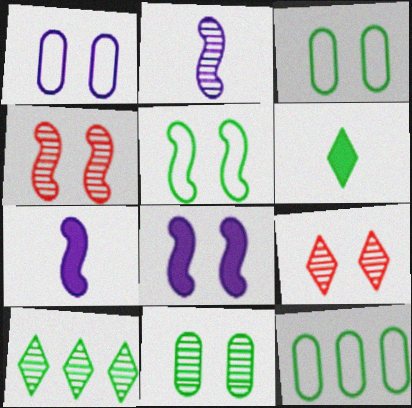[[3, 8, 9], 
[4, 5, 8], 
[7, 9, 12]]